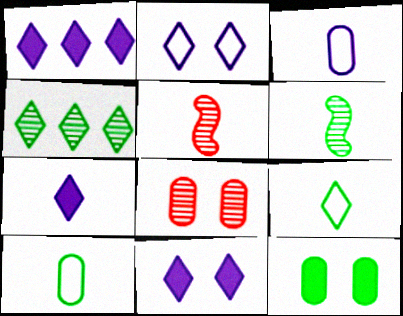[[1, 7, 11], 
[5, 7, 10]]